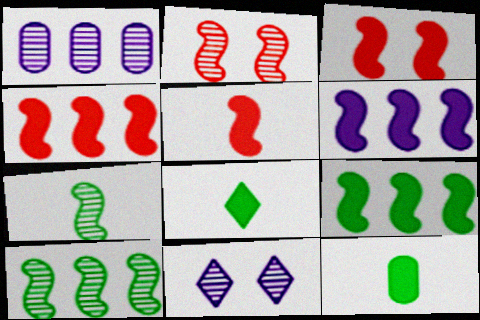[[3, 4, 5], 
[4, 6, 9]]